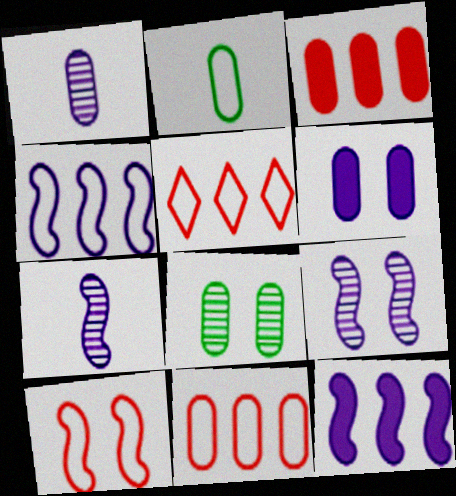[]